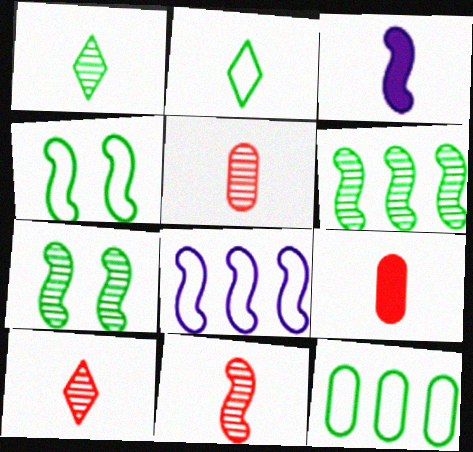[[2, 3, 5], 
[2, 4, 12], 
[5, 10, 11]]